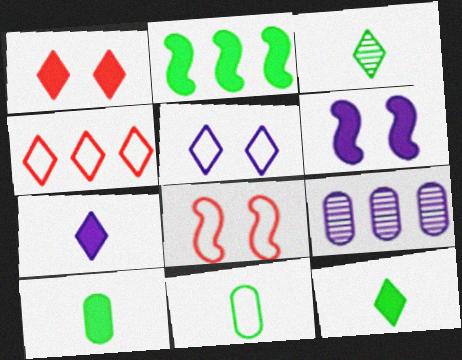[[2, 4, 9], 
[8, 9, 12]]